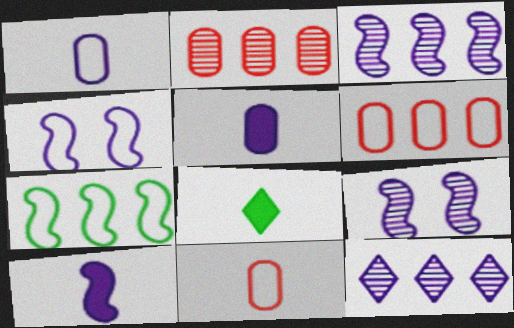[[2, 4, 8], 
[3, 4, 10], 
[4, 5, 12], 
[6, 8, 9]]